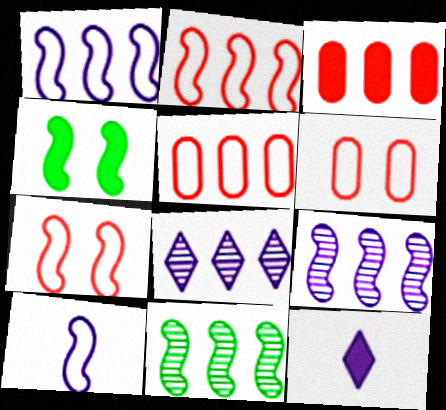[[3, 4, 12], 
[6, 11, 12]]